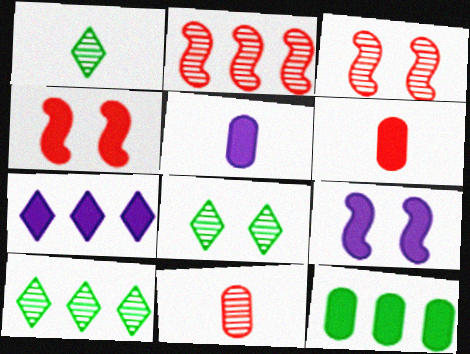[[1, 8, 10], 
[5, 7, 9]]